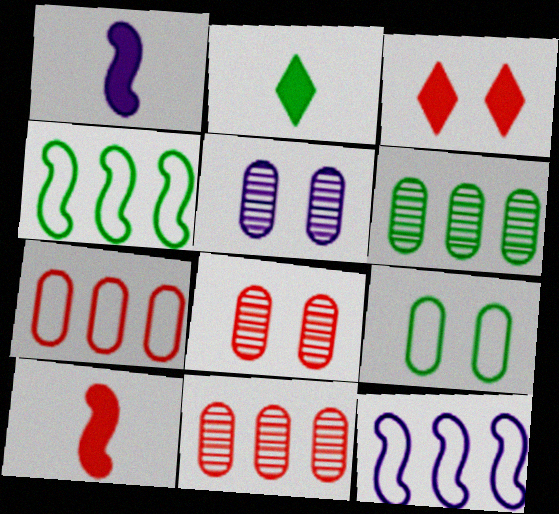[[2, 8, 12]]